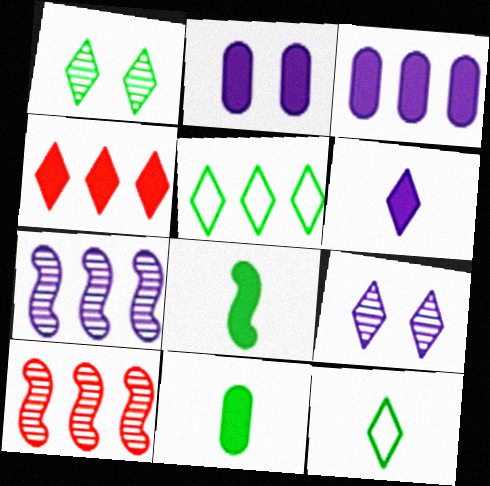[[2, 4, 8], 
[2, 10, 12], 
[3, 5, 10], 
[4, 9, 12]]